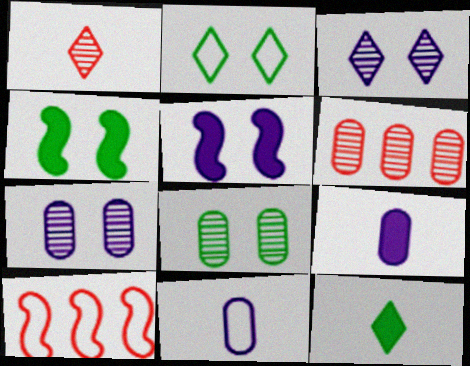[[2, 4, 8], 
[2, 10, 11], 
[7, 10, 12]]